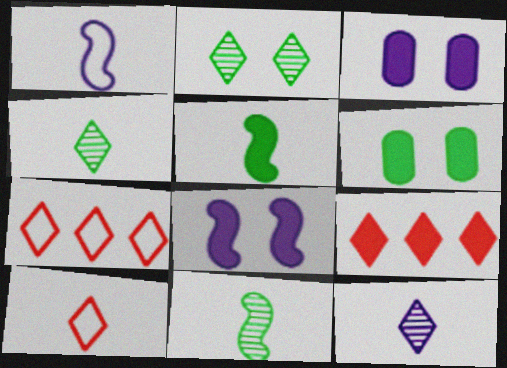[[3, 5, 9], 
[3, 7, 11]]